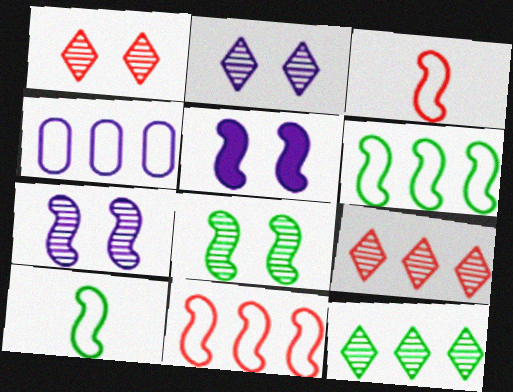[]